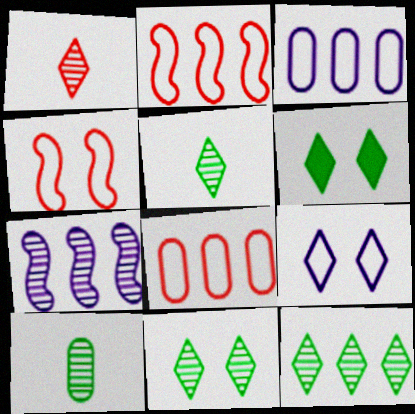[[5, 11, 12]]